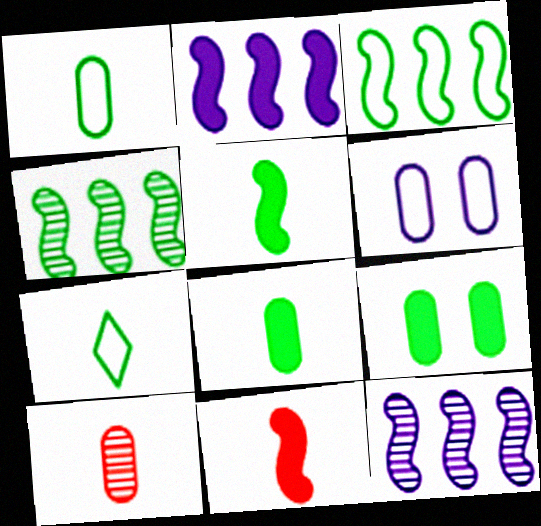[[4, 7, 9]]